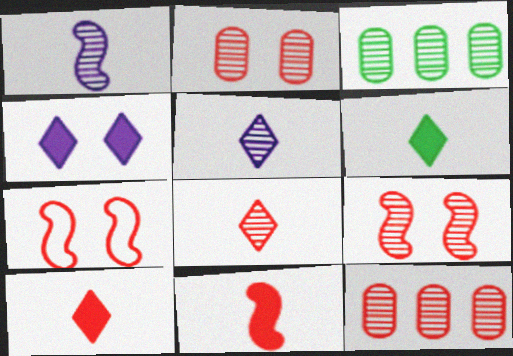[[3, 5, 9], 
[7, 10, 12], 
[8, 9, 12]]